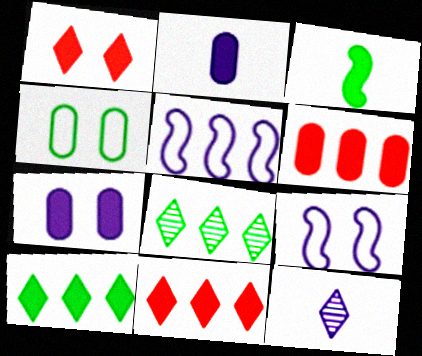[[3, 4, 8], 
[3, 7, 11], 
[5, 6, 8], 
[5, 7, 12]]